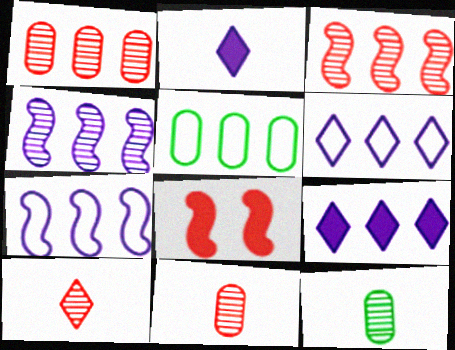[[3, 5, 9], 
[6, 8, 12]]